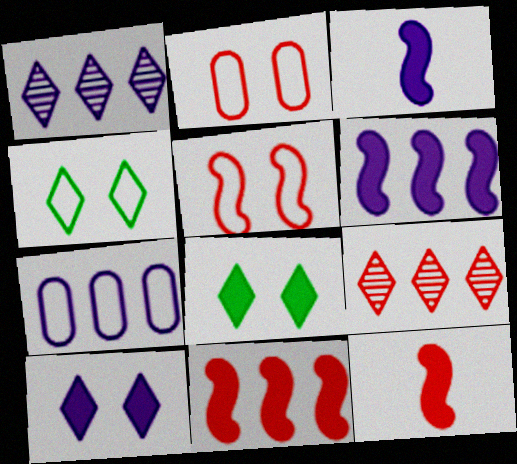[[1, 6, 7], 
[2, 9, 12]]